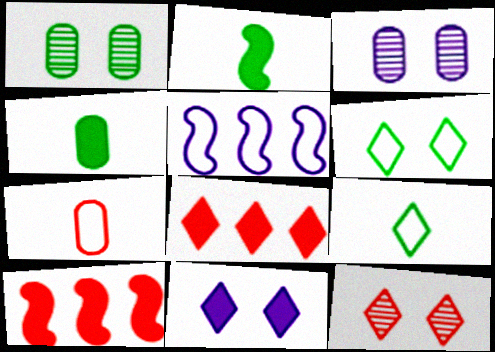[[3, 9, 10], 
[4, 5, 12], 
[4, 10, 11], 
[5, 6, 7], 
[6, 11, 12], 
[7, 10, 12]]